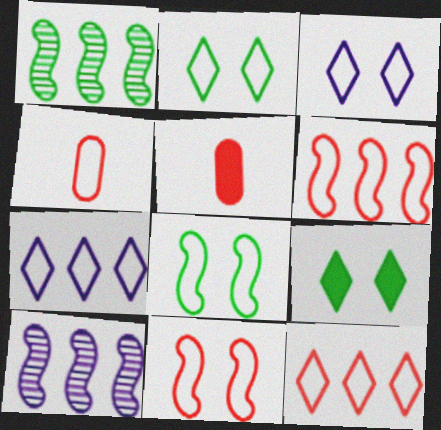[[1, 3, 5], 
[2, 5, 10], 
[4, 7, 8], 
[4, 9, 10], 
[4, 11, 12]]